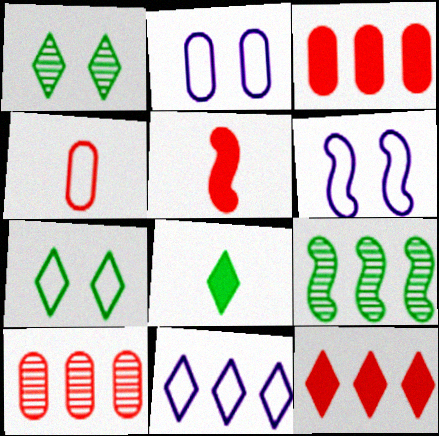[[3, 9, 11], 
[5, 6, 9], 
[6, 8, 10]]